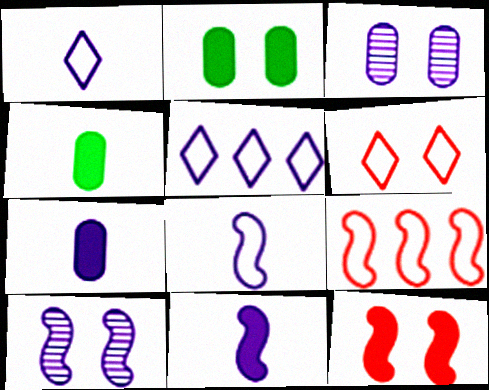[[2, 6, 10], 
[3, 5, 11], 
[5, 7, 10]]